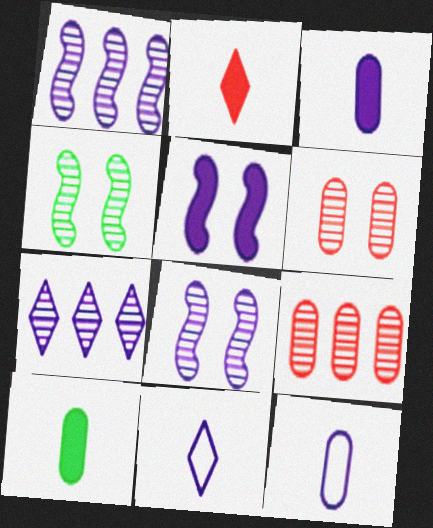[[5, 7, 12]]